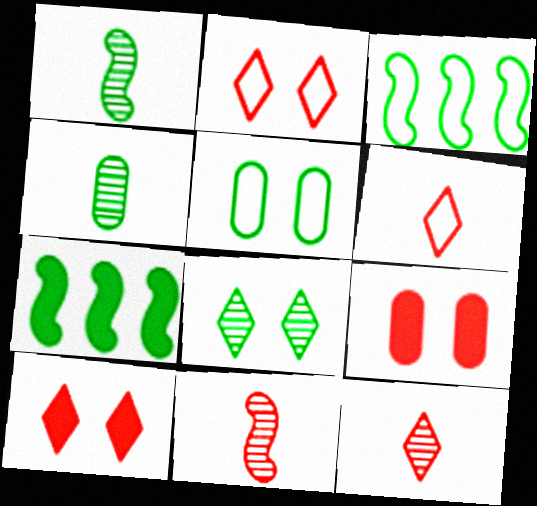[]